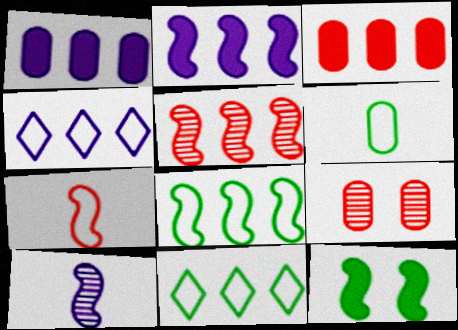[[1, 5, 11], 
[1, 6, 9], 
[2, 5, 8]]